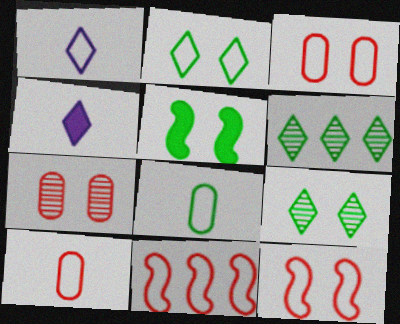[[5, 6, 8]]